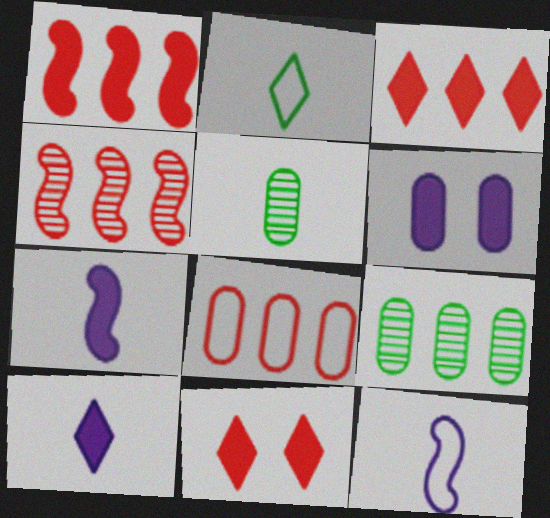[[2, 4, 6], 
[3, 4, 8], 
[5, 6, 8], 
[9, 11, 12]]